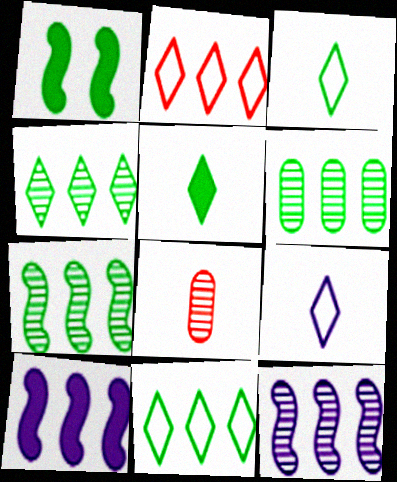[[1, 3, 6], 
[2, 6, 10], 
[4, 6, 7]]